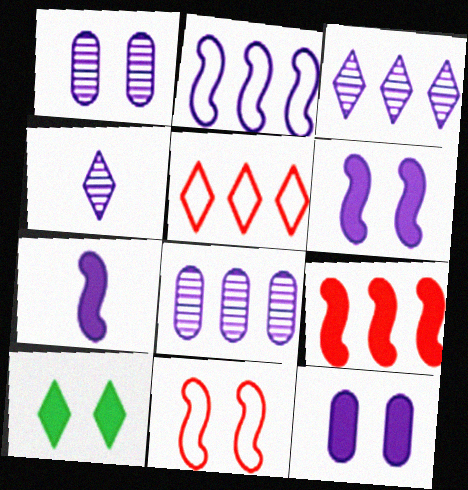[[1, 10, 11], 
[2, 4, 12], 
[4, 5, 10]]